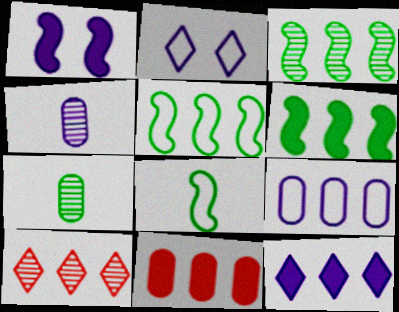[[3, 5, 6], 
[6, 9, 10], 
[6, 11, 12]]